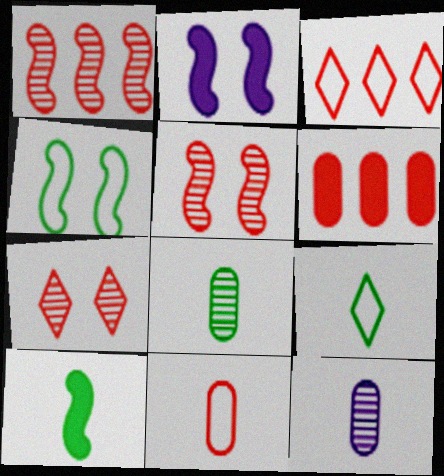[[1, 3, 6], 
[2, 3, 8], 
[2, 4, 5], 
[8, 9, 10]]